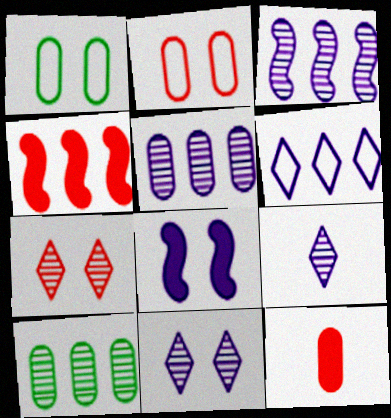[[1, 4, 9], 
[1, 5, 12], 
[1, 7, 8], 
[4, 6, 10]]